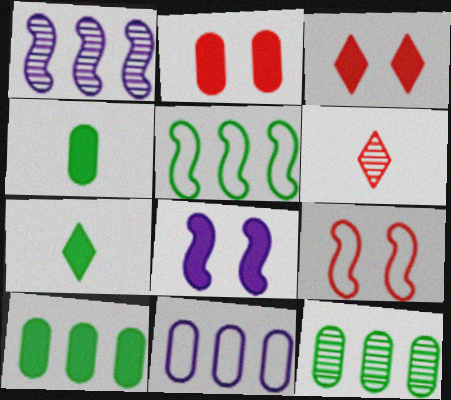[]